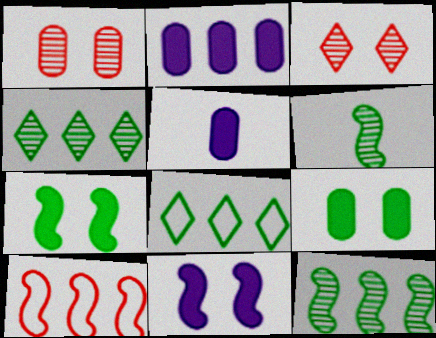[[2, 4, 10], 
[6, 8, 9], 
[6, 10, 11]]